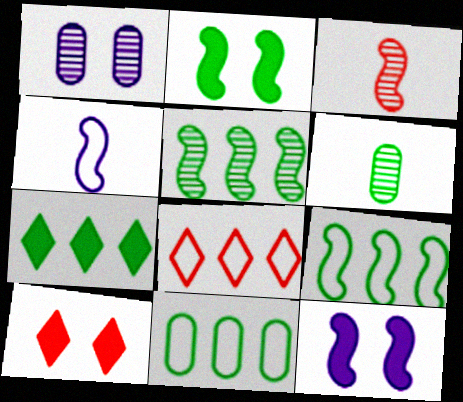[[3, 9, 12], 
[5, 7, 11], 
[6, 8, 12]]